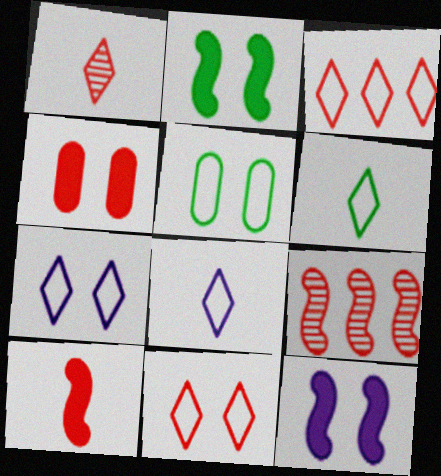[[3, 6, 7]]